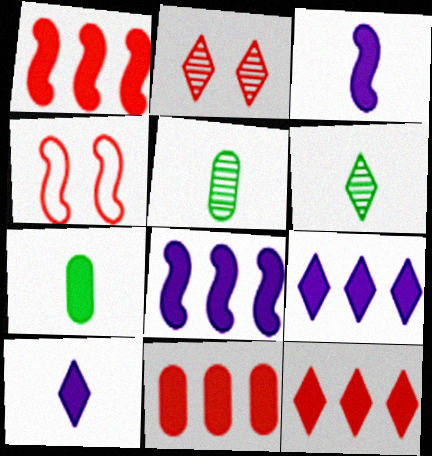[[1, 11, 12], 
[4, 5, 9]]